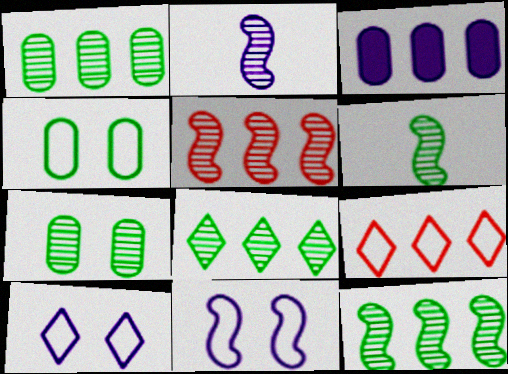[[1, 8, 12], 
[2, 3, 10], 
[3, 9, 12], 
[6, 7, 8]]